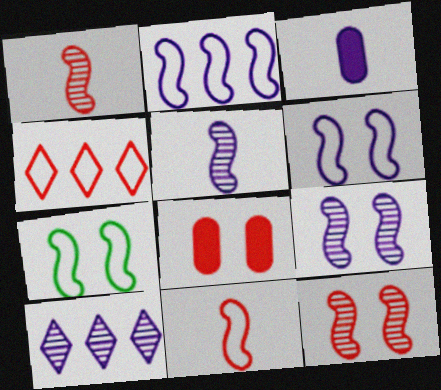[[1, 4, 8], 
[2, 7, 11], 
[3, 6, 10]]